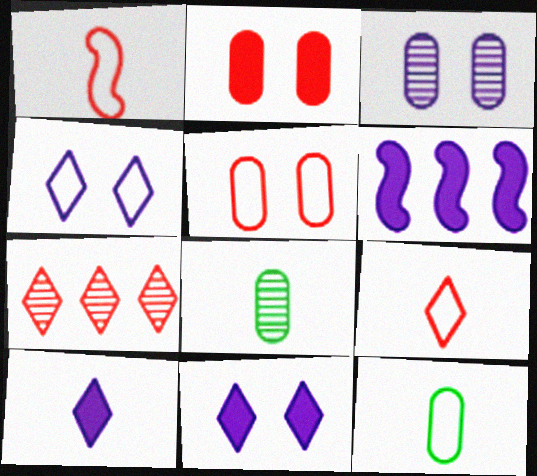[[1, 2, 7], 
[1, 8, 10]]